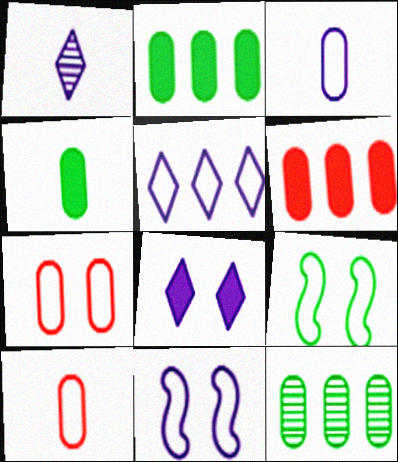[[1, 5, 8], 
[1, 6, 9], 
[3, 5, 11], 
[5, 9, 10]]